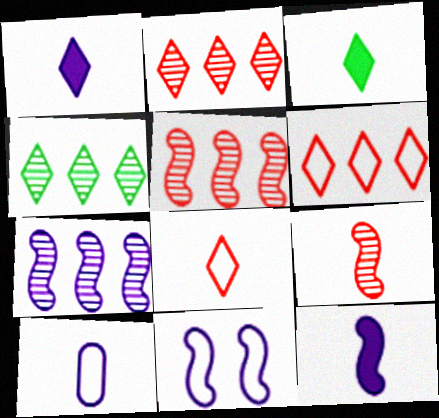[[3, 9, 10], 
[7, 11, 12]]